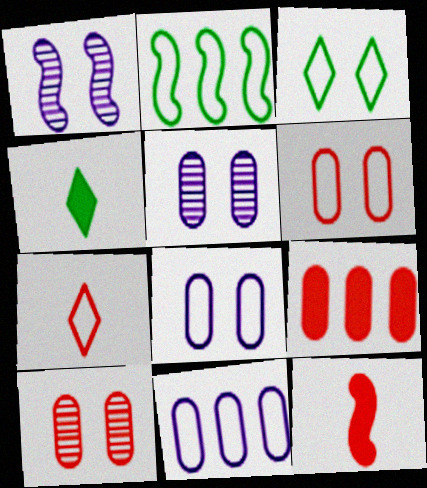[[1, 2, 12], 
[2, 7, 8]]